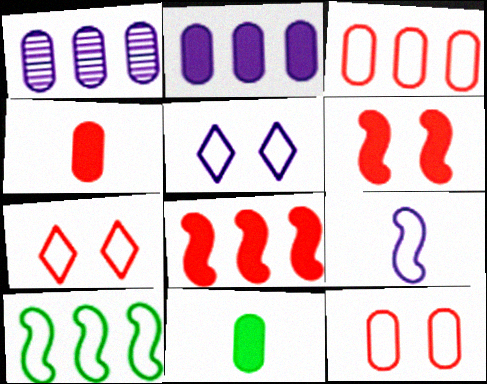[[1, 11, 12]]